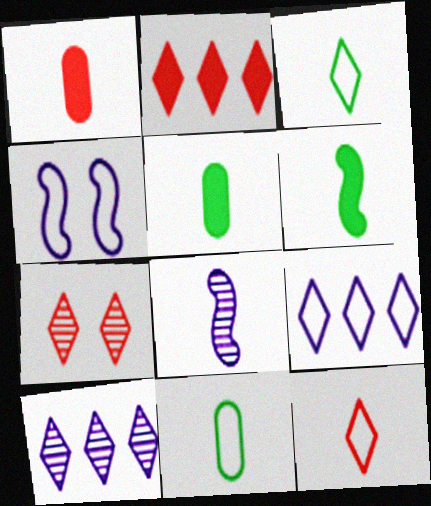[[1, 3, 8], 
[2, 7, 12], 
[5, 8, 12]]